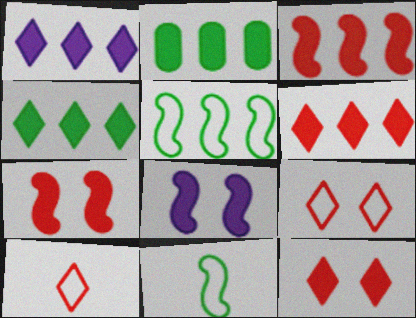[[1, 2, 3], 
[1, 4, 6]]